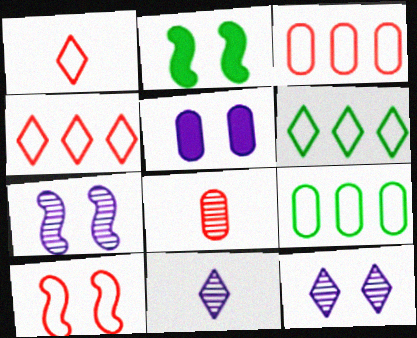[[1, 3, 10], 
[2, 3, 11], 
[2, 7, 10], 
[5, 8, 9]]